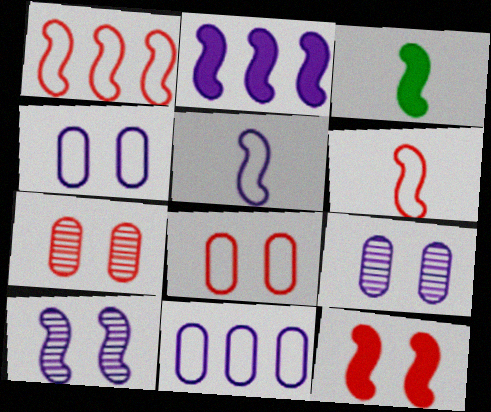[[1, 3, 10], 
[2, 3, 12], 
[2, 5, 10]]